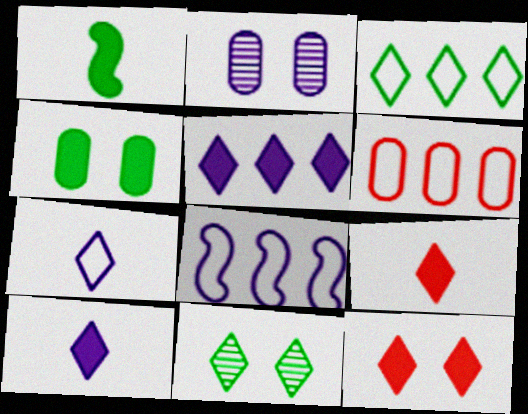[[2, 8, 10], 
[3, 6, 8]]